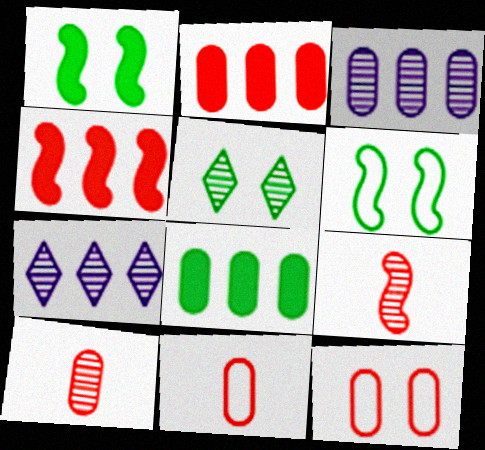[[1, 7, 11], 
[2, 10, 12], 
[3, 5, 9]]